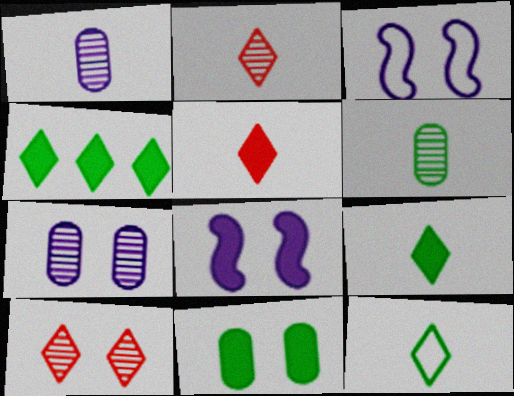[[3, 10, 11]]